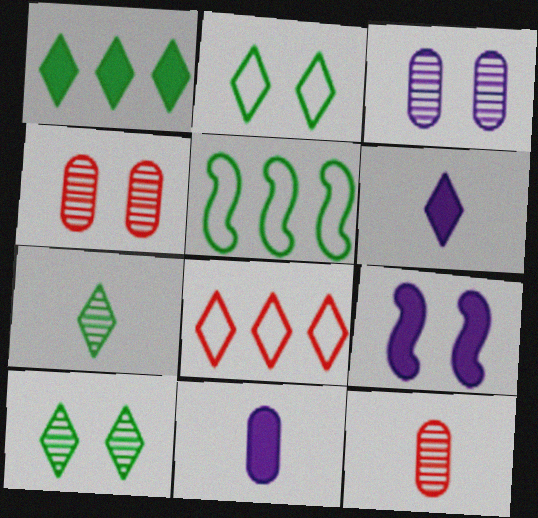[[1, 2, 7], 
[2, 4, 9], 
[4, 5, 6], 
[6, 8, 10]]